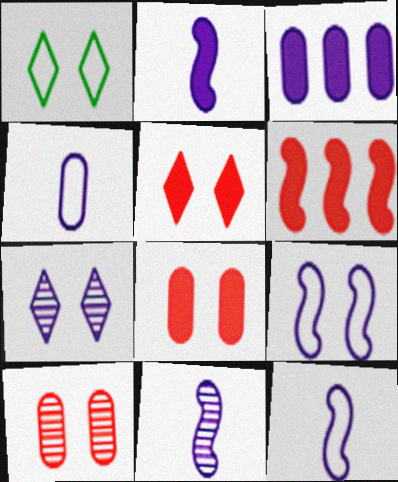[[1, 5, 7], 
[2, 11, 12], 
[3, 7, 12]]